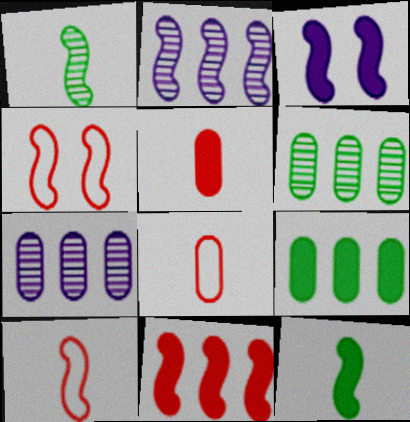[[2, 4, 12], 
[3, 11, 12]]